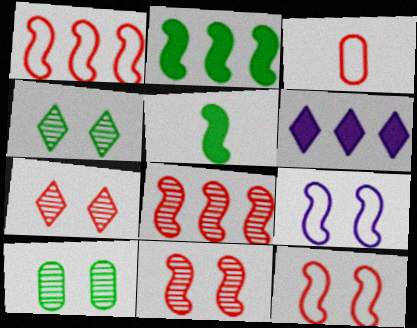[[5, 8, 9]]